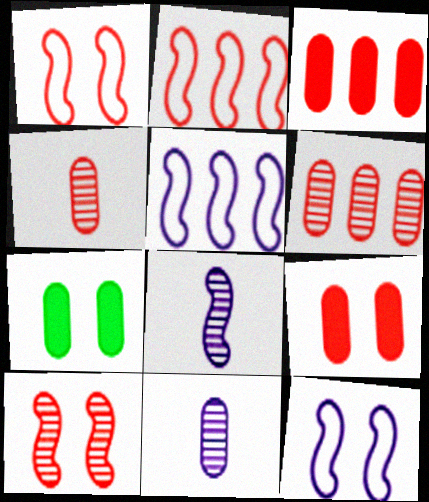[]